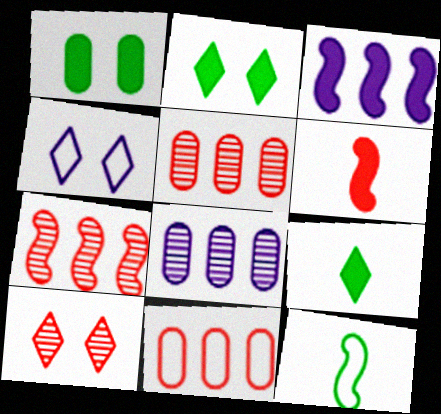[[2, 4, 10], 
[4, 11, 12], 
[6, 10, 11]]